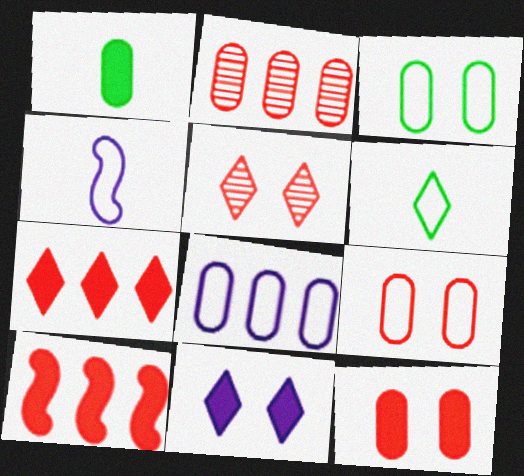[[1, 10, 11]]